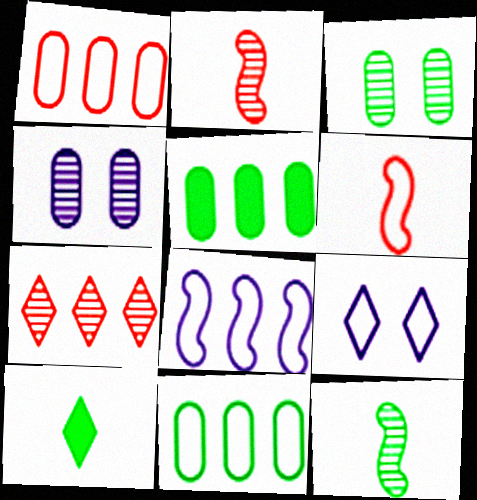[[2, 5, 9], 
[4, 7, 12], 
[5, 7, 8], 
[6, 9, 11], 
[7, 9, 10]]